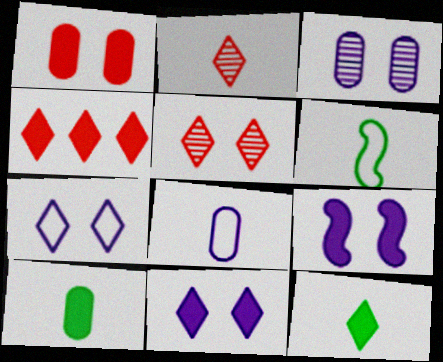[[3, 4, 6], 
[3, 7, 9], 
[4, 9, 10], 
[4, 11, 12]]